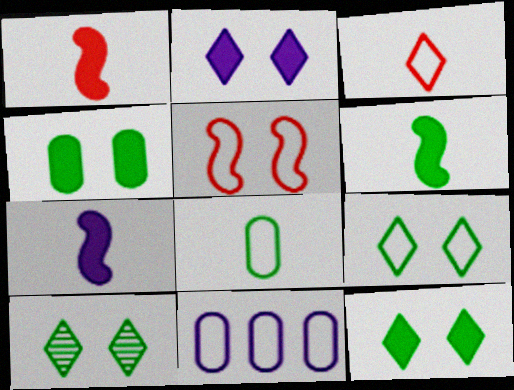[[1, 6, 7], 
[1, 10, 11], 
[9, 10, 12]]